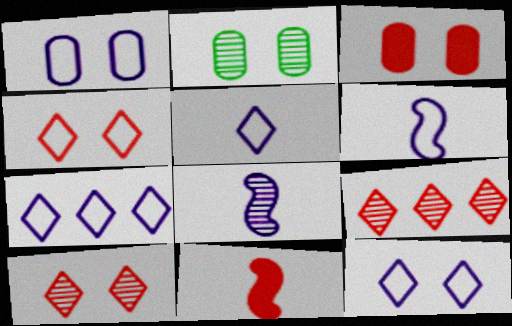[[1, 2, 3], 
[1, 6, 7], 
[2, 7, 11], 
[2, 8, 9], 
[5, 7, 12]]